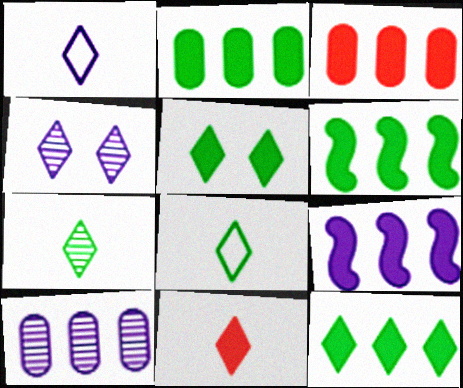[[1, 7, 11], 
[2, 6, 12], 
[3, 9, 12]]